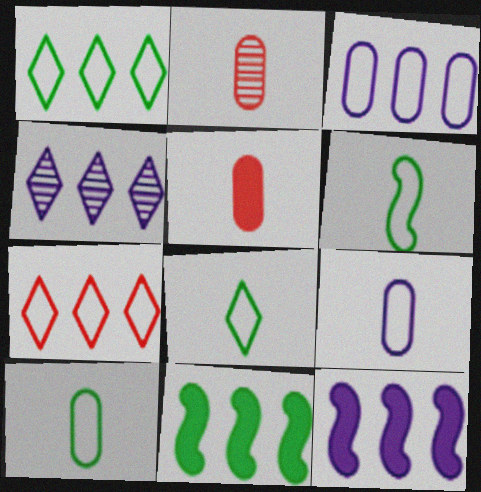[[3, 4, 12], 
[6, 8, 10]]